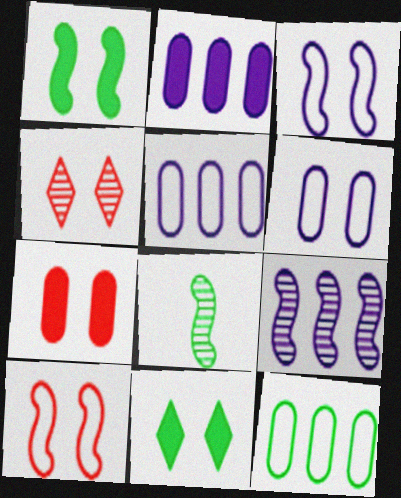[[1, 4, 6], 
[4, 7, 10], 
[8, 11, 12]]